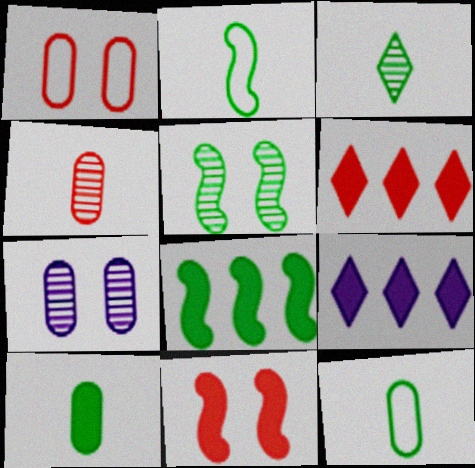[[2, 3, 10], 
[2, 5, 8], 
[2, 6, 7], 
[9, 10, 11]]